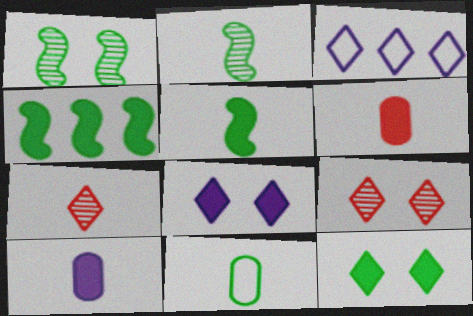[[1, 3, 6], 
[3, 7, 12], 
[4, 6, 8]]